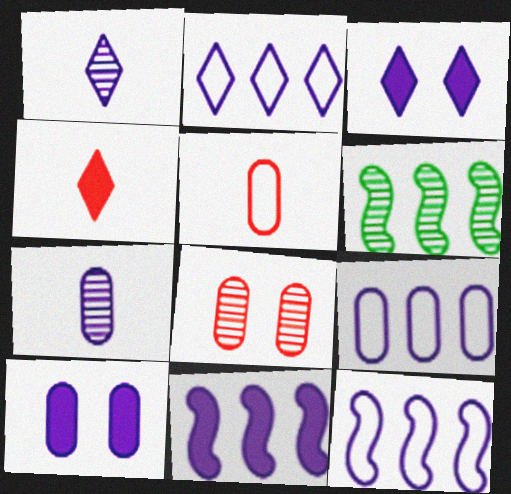[[1, 2, 3], 
[1, 6, 8], 
[1, 10, 12], 
[2, 9, 12], 
[3, 5, 6], 
[3, 7, 12], 
[7, 9, 10]]